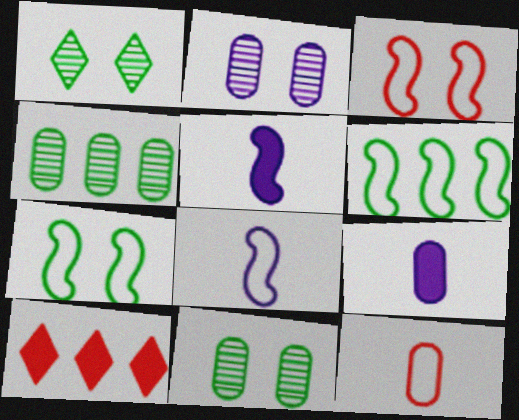[[3, 6, 8], 
[8, 10, 11]]